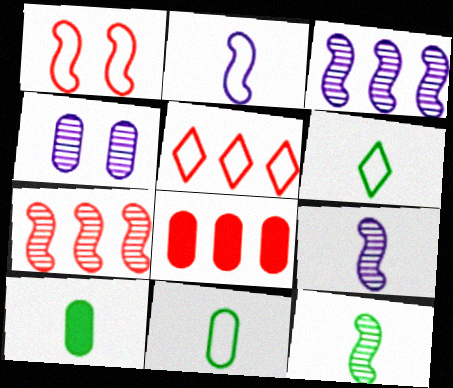[[4, 8, 11], 
[5, 7, 8], 
[6, 10, 12]]